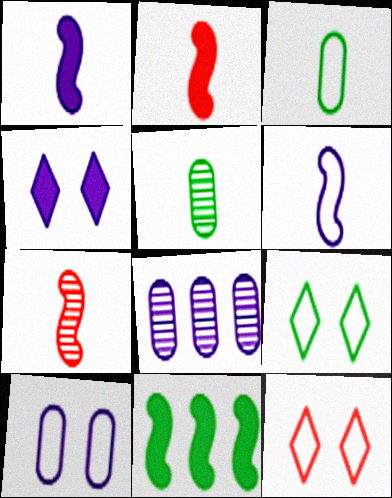[[2, 8, 9], 
[4, 6, 8], 
[5, 9, 11]]